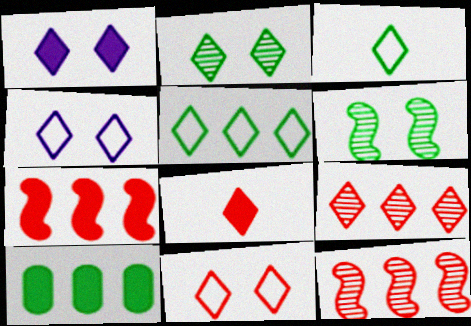[[1, 2, 11], 
[1, 3, 9], 
[3, 6, 10], 
[8, 9, 11]]